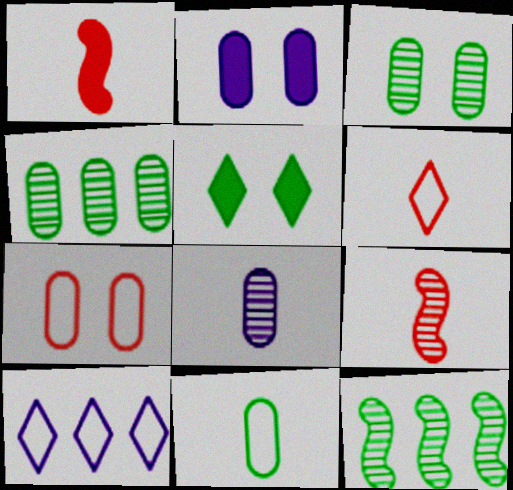[[1, 3, 10], 
[2, 3, 7], 
[2, 6, 12], 
[5, 11, 12]]